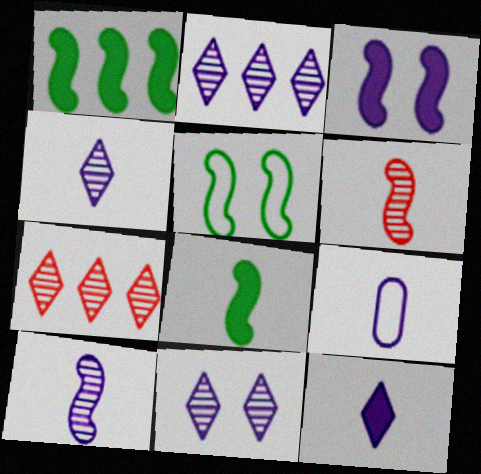[[2, 3, 9], 
[2, 4, 11], 
[9, 10, 12]]